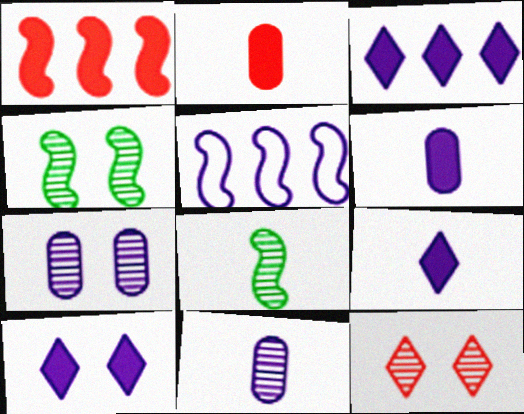[[3, 9, 10], 
[4, 7, 12], 
[5, 7, 9], 
[5, 10, 11]]